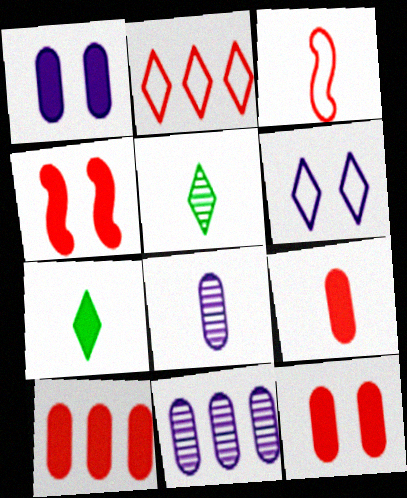[[3, 7, 8], 
[9, 10, 12]]